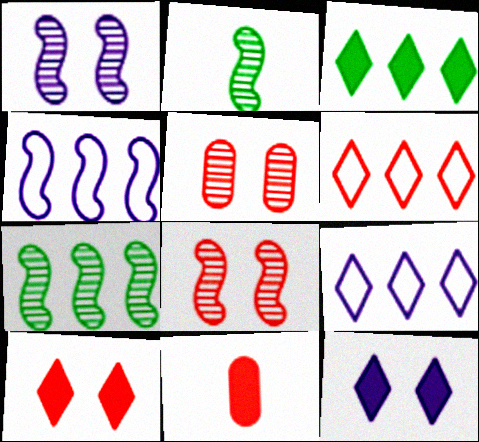[[6, 8, 11]]